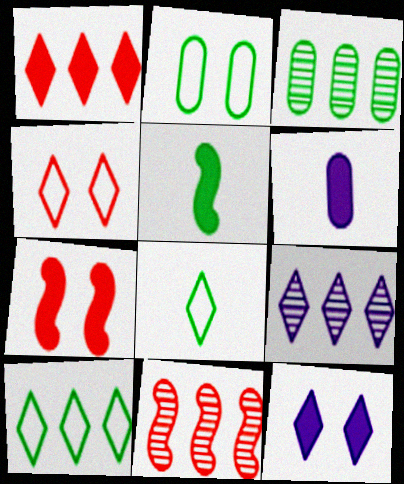[[1, 9, 10], 
[3, 9, 11]]